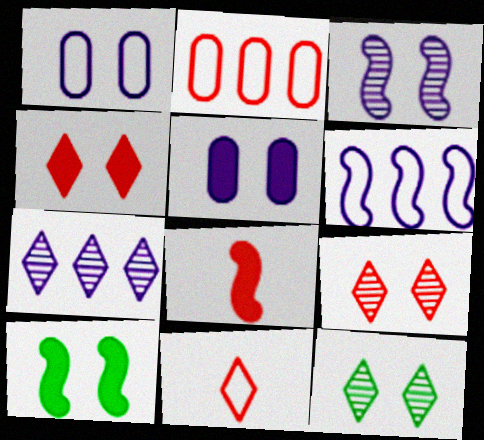[[1, 9, 10], 
[2, 8, 9], 
[4, 5, 10]]